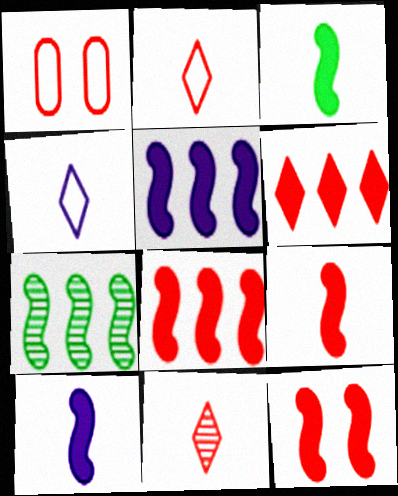[[1, 8, 11], 
[3, 5, 12], 
[3, 9, 10], 
[8, 9, 12]]